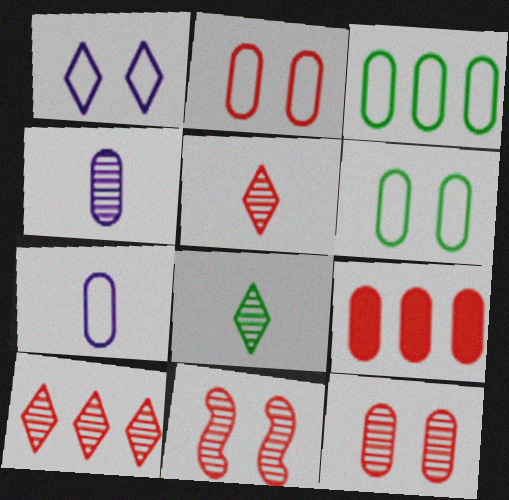[[2, 3, 7], 
[4, 6, 9]]